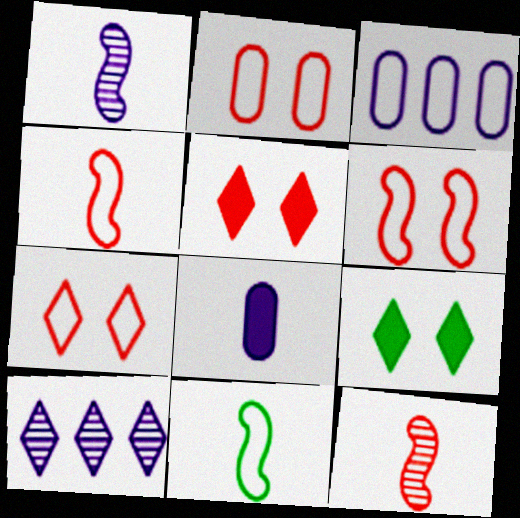[[2, 6, 7], 
[3, 7, 11], 
[3, 9, 12]]